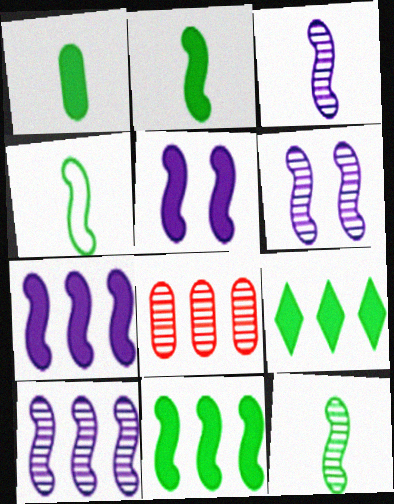[[2, 4, 12], 
[3, 6, 10]]